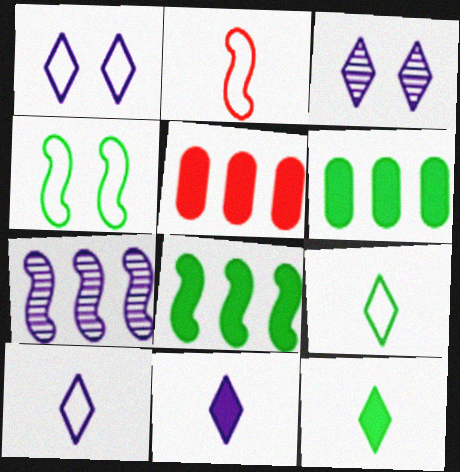[[2, 3, 6]]